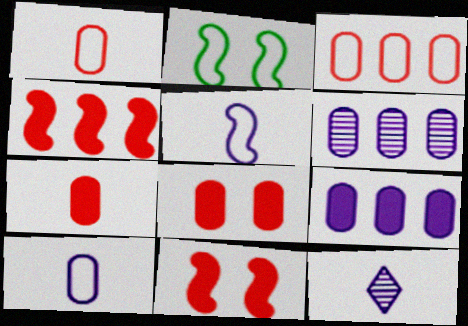[]